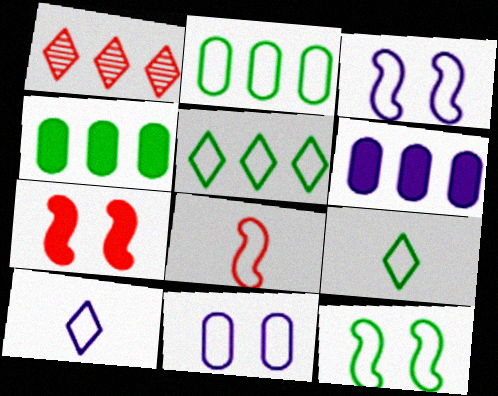[[2, 9, 12], 
[5, 8, 11]]